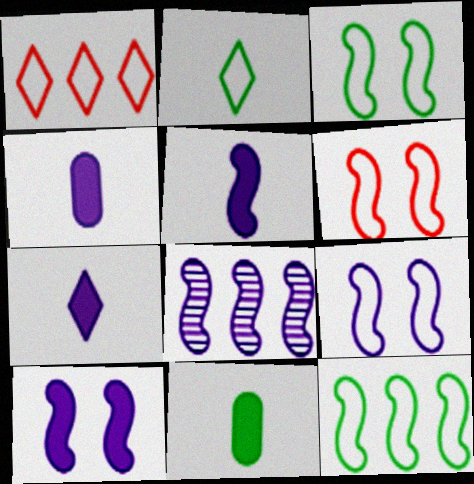[[3, 6, 9], 
[4, 5, 7], 
[5, 8, 9]]